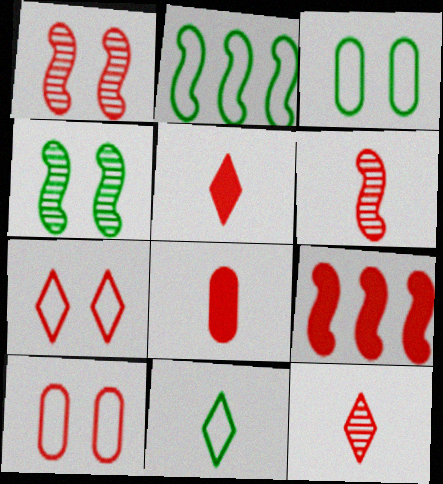[[2, 3, 11], 
[9, 10, 12]]